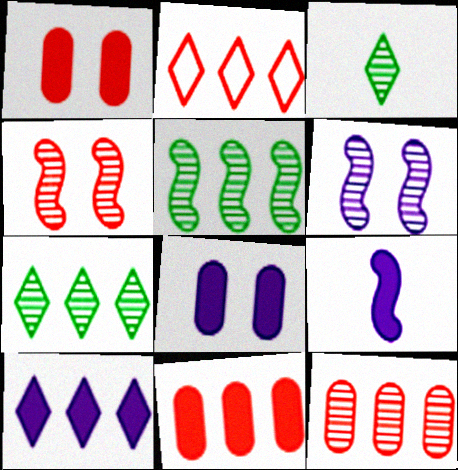[[2, 7, 10], 
[3, 6, 12], 
[8, 9, 10]]